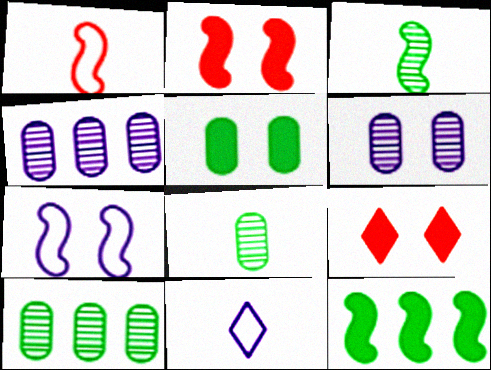[[2, 10, 11]]